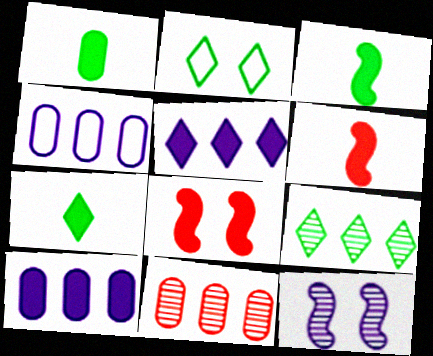[[1, 3, 7], 
[1, 5, 8], 
[2, 7, 9], 
[7, 8, 10]]